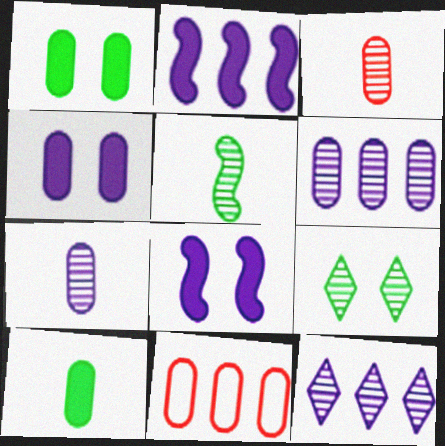[[1, 7, 11]]